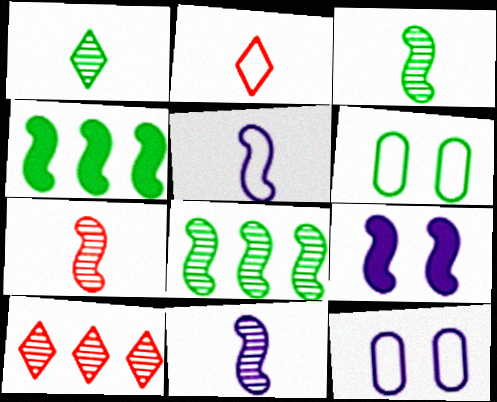[[1, 4, 6], 
[3, 7, 11]]